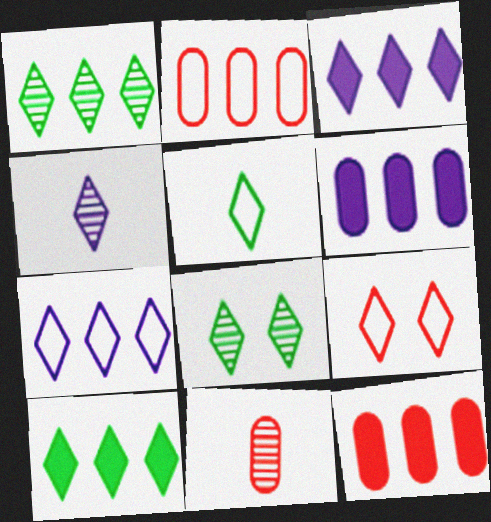[[4, 9, 10], 
[5, 7, 9], 
[5, 8, 10]]